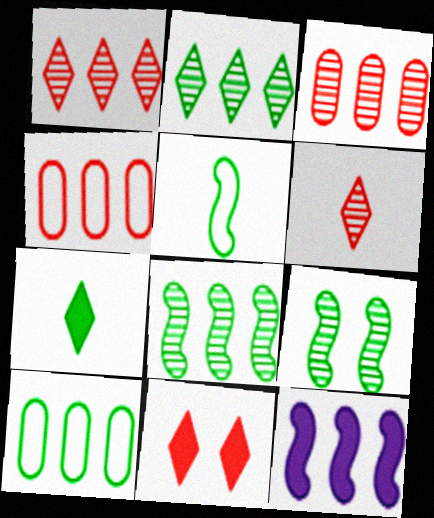[[1, 10, 12], 
[2, 4, 12], 
[7, 9, 10]]